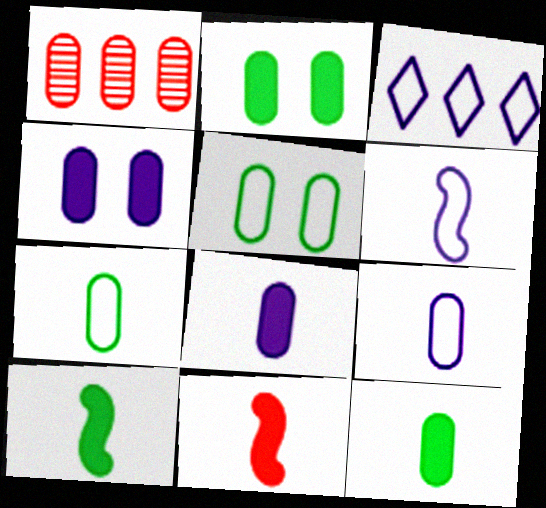[[1, 2, 9], 
[1, 4, 7], 
[1, 5, 8]]